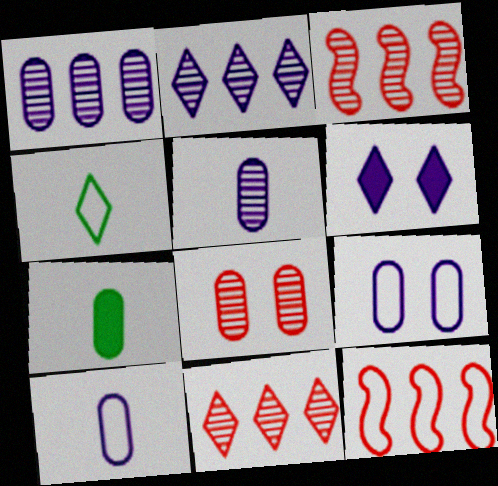[[4, 6, 11], 
[4, 9, 12]]